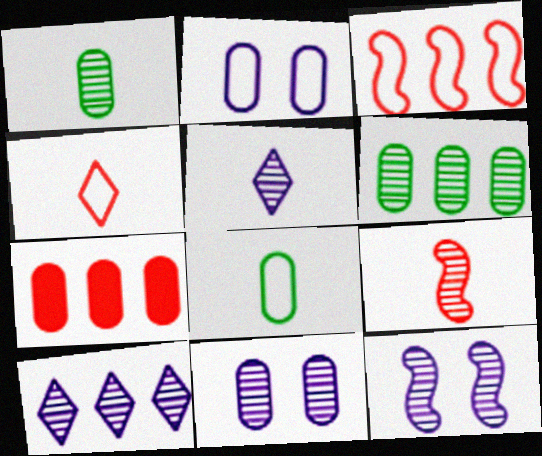[[1, 2, 7], 
[1, 5, 9], 
[7, 8, 11]]